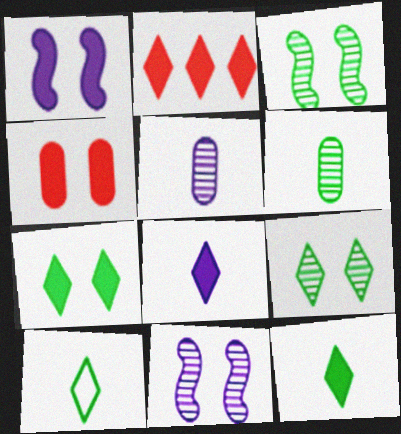[[1, 4, 7], 
[2, 7, 8]]